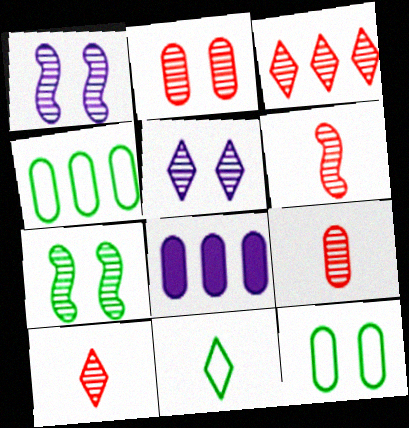[[2, 3, 6], 
[2, 5, 7], 
[6, 9, 10], 
[8, 9, 12]]